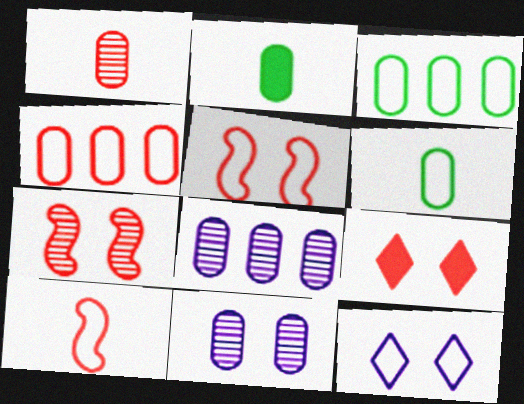[[2, 4, 11], 
[3, 10, 12]]